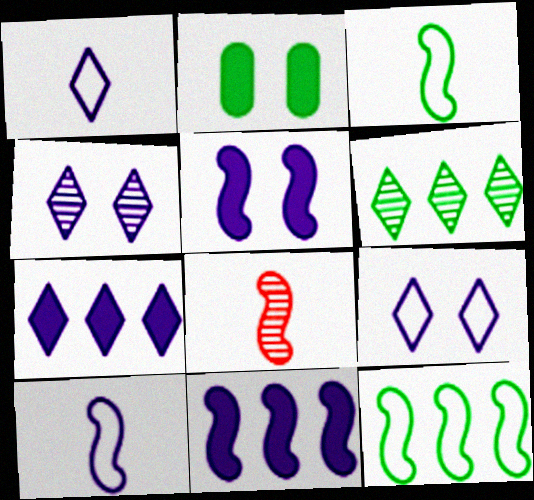[[1, 4, 7], 
[2, 3, 6], 
[5, 8, 12]]